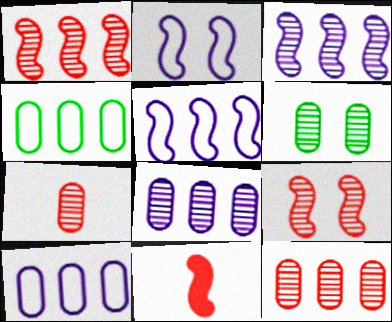[[6, 7, 8]]